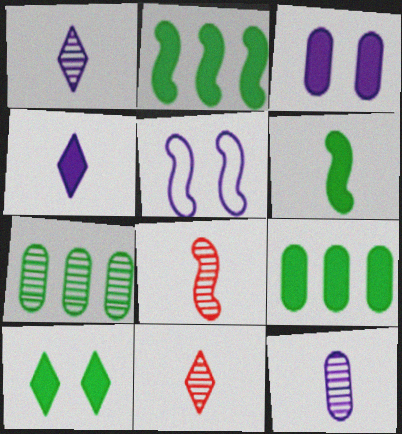[[2, 5, 8], 
[5, 9, 11], 
[6, 9, 10]]